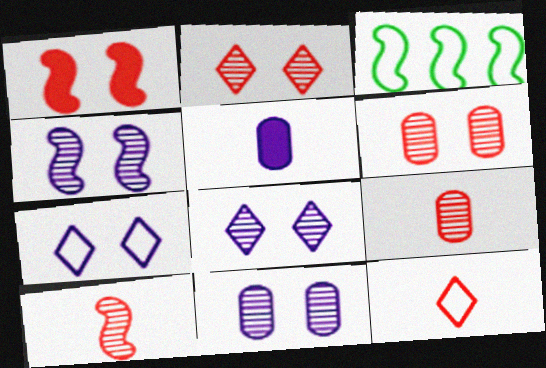[[2, 3, 5], 
[4, 8, 11]]